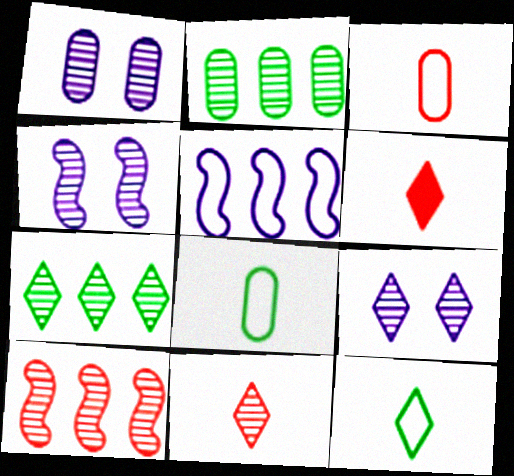[[1, 4, 9], 
[2, 4, 11], 
[7, 9, 11]]